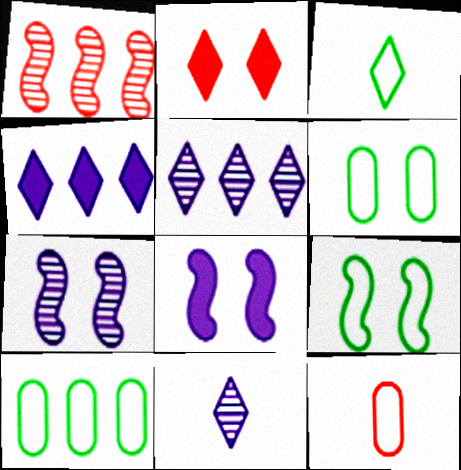[[1, 2, 12], 
[1, 4, 10], 
[2, 3, 5], 
[2, 6, 7], 
[3, 9, 10]]